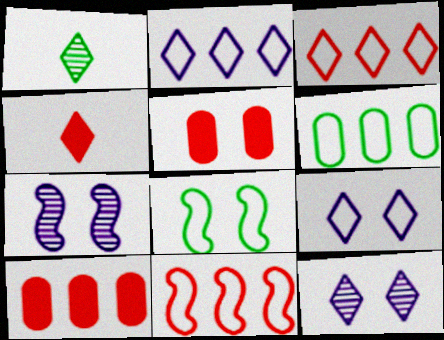[[2, 6, 11], 
[4, 6, 7], 
[5, 8, 12]]